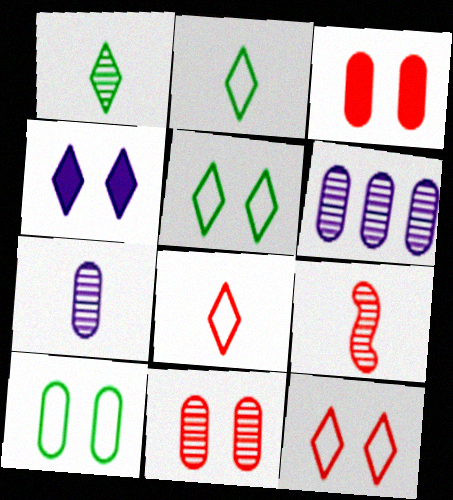[[1, 7, 9]]